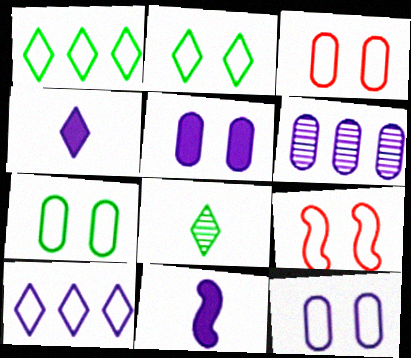[[2, 9, 12], 
[3, 7, 12]]